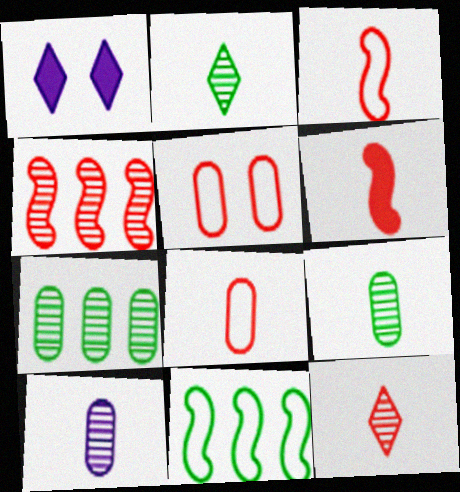[[1, 3, 7], 
[6, 8, 12]]